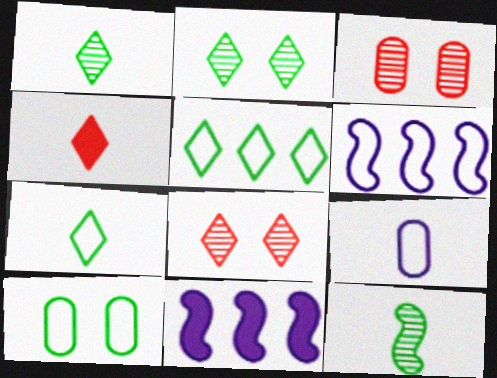[[3, 7, 11], 
[4, 9, 12]]